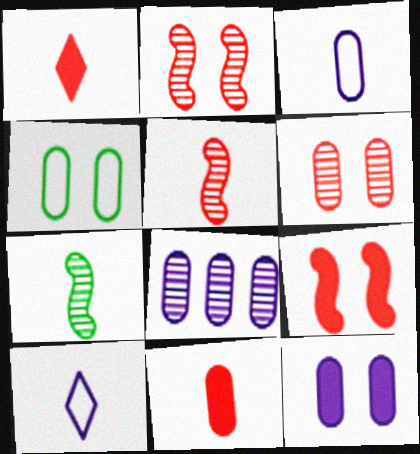[[1, 3, 7], 
[3, 8, 12], 
[4, 6, 12], 
[4, 8, 11], 
[7, 10, 11]]